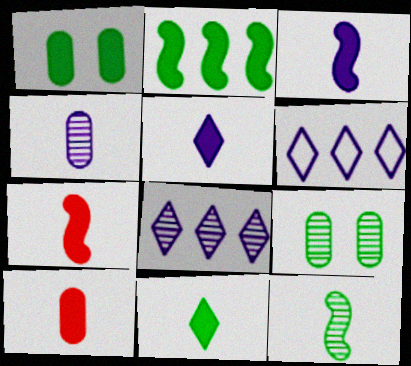[[1, 2, 11], 
[3, 10, 11], 
[6, 7, 9]]